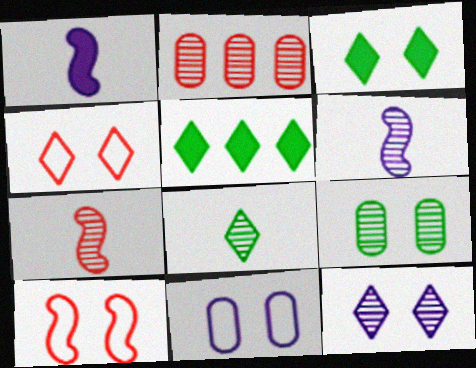[[3, 4, 12], 
[5, 7, 11]]